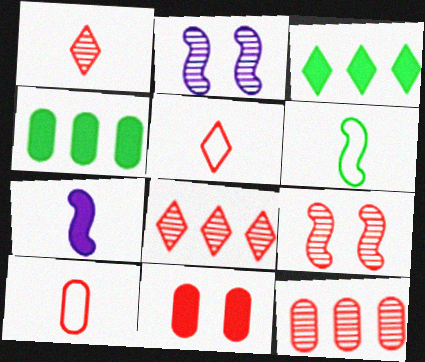[[1, 9, 12], 
[2, 3, 10], 
[2, 4, 5], 
[3, 7, 11], 
[10, 11, 12]]